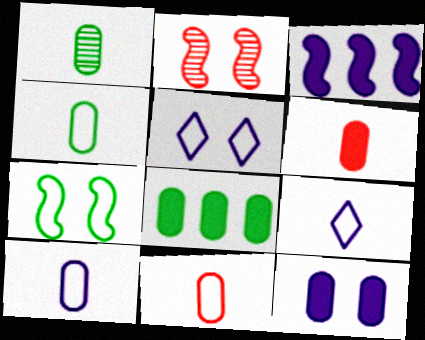[[1, 6, 10], 
[2, 8, 9], 
[4, 10, 11], 
[6, 8, 12]]